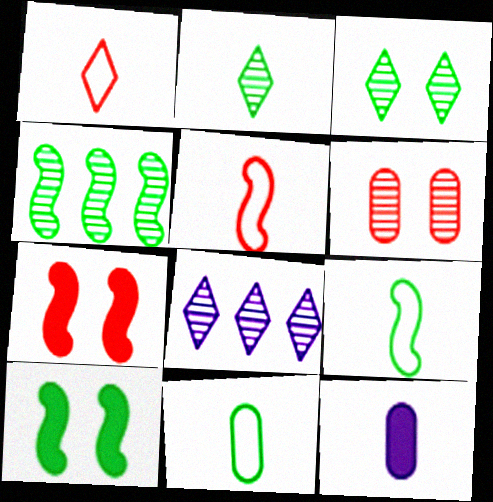[[2, 5, 12], 
[4, 9, 10], 
[7, 8, 11]]